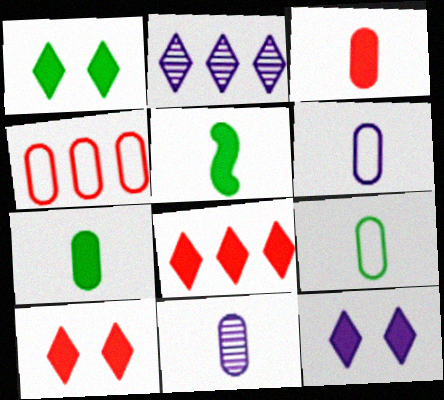[[1, 10, 12], 
[3, 9, 11]]